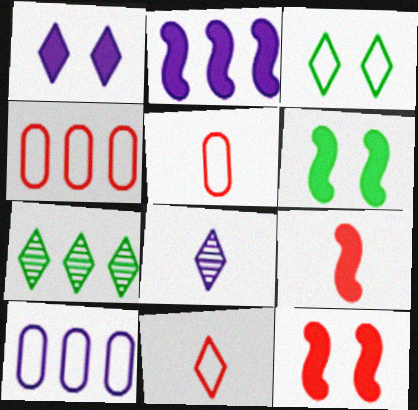[[1, 7, 11], 
[2, 4, 7], 
[2, 6, 9], 
[4, 6, 8]]